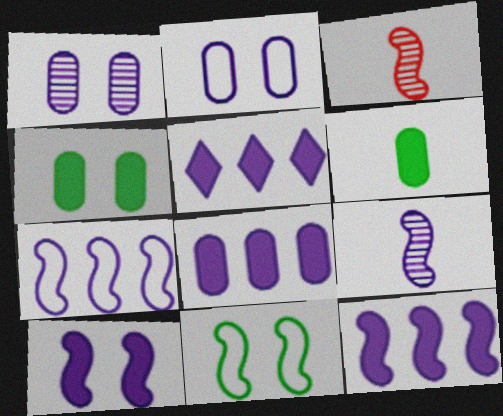[[2, 5, 9], 
[3, 11, 12], 
[5, 8, 12], 
[7, 9, 10]]